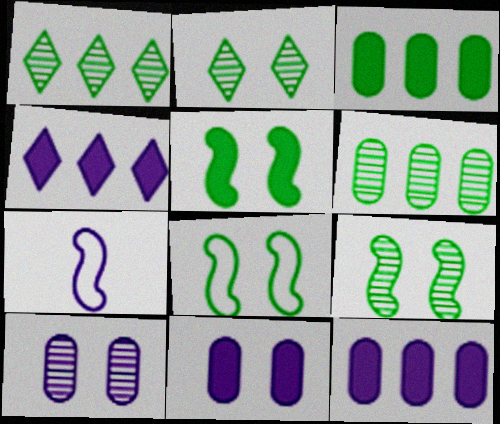[[4, 7, 10], 
[5, 8, 9]]